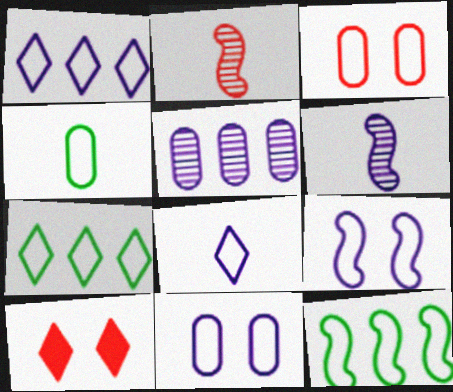[[3, 8, 12]]